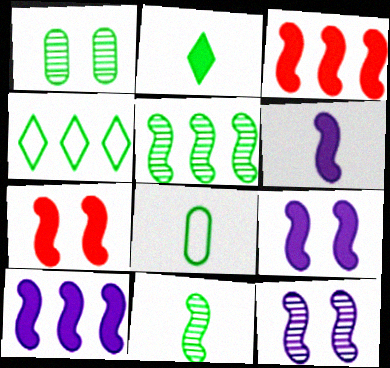[[2, 8, 11], 
[6, 9, 10]]